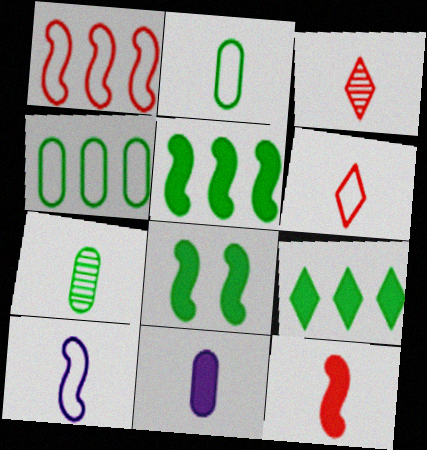[[2, 6, 10]]